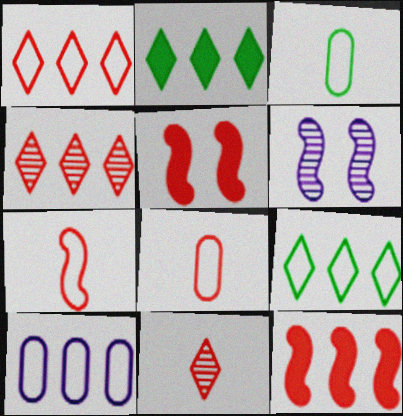[[2, 6, 8], 
[4, 5, 8]]